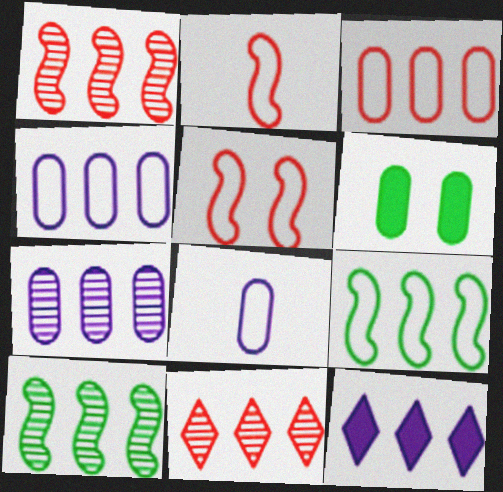[[3, 10, 12], 
[7, 10, 11]]